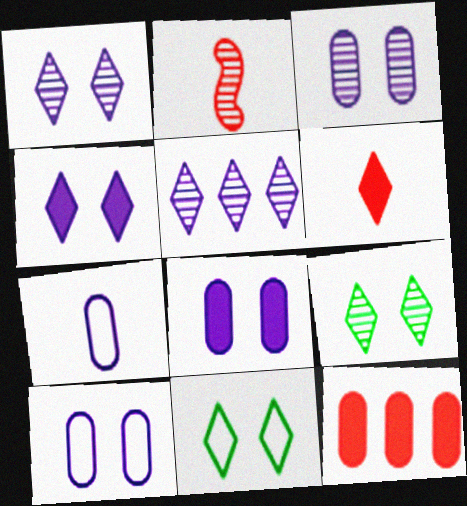[[3, 8, 10], 
[5, 6, 11]]